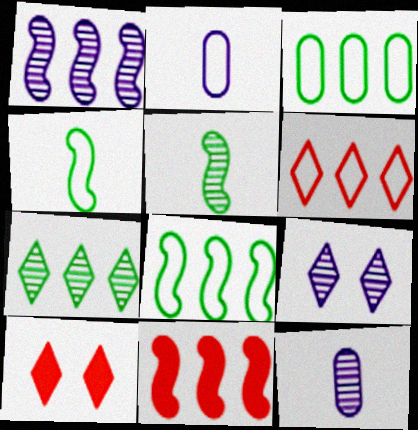[[1, 8, 11], 
[1, 9, 12], 
[8, 10, 12]]